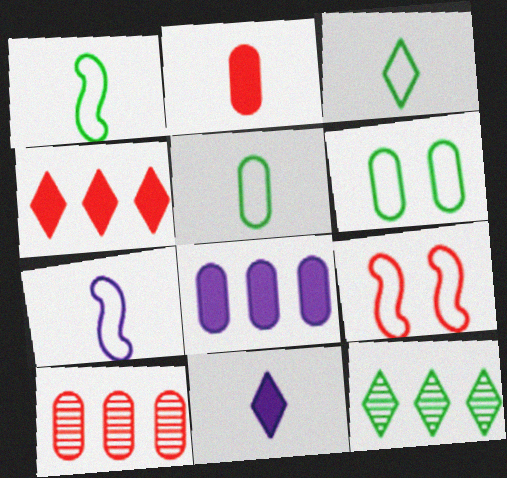[[1, 3, 5]]